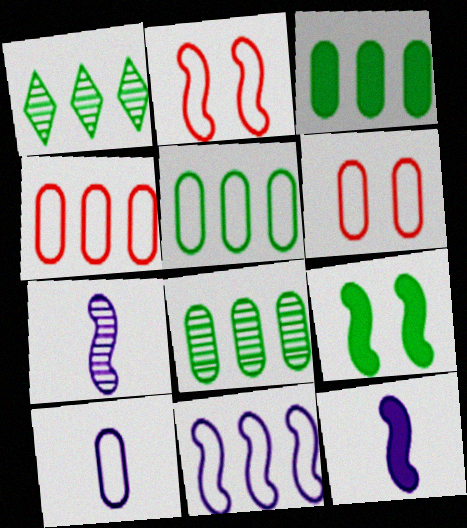[[1, 6, 12], 
[3, 5, 8], 
[5, 6, 10]]